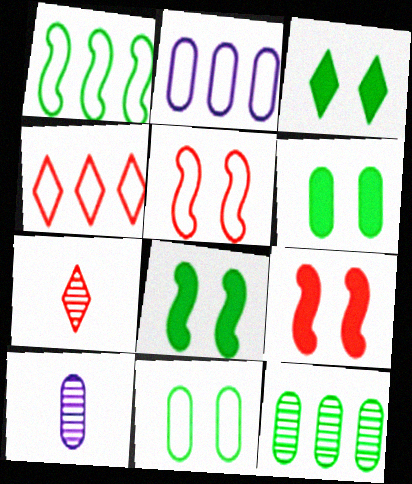[[1, 2, 4], 
[2, 7, 8], 
[3, 6, 8], 
[4, 8, 10]]